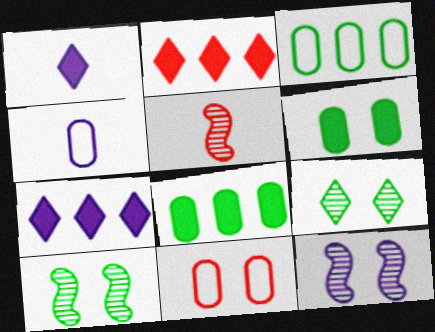[[2, 4, 10], 
[2, 5, 11], 
[3, 4, 11], 
[4, 7, 12]]